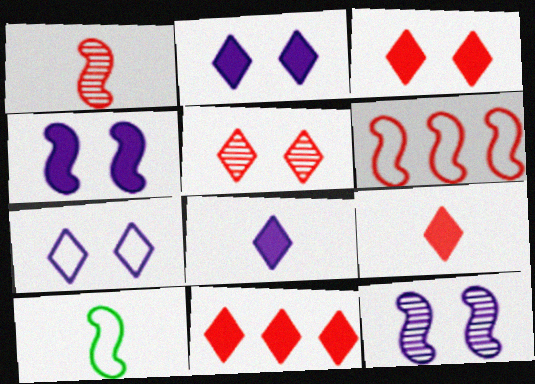[[3, 9, 11]]